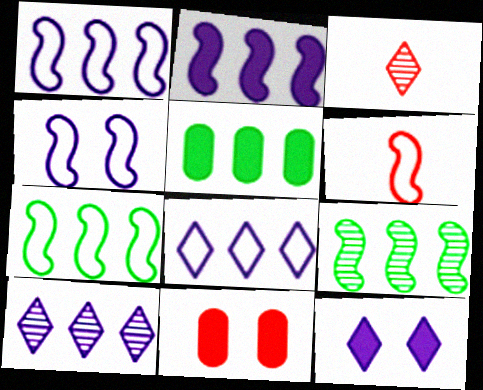[[3, 4, 5], 
[4, 6, 7]]